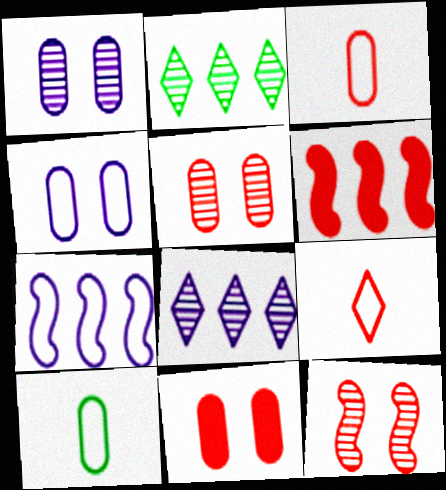[[5, 6, 9]]